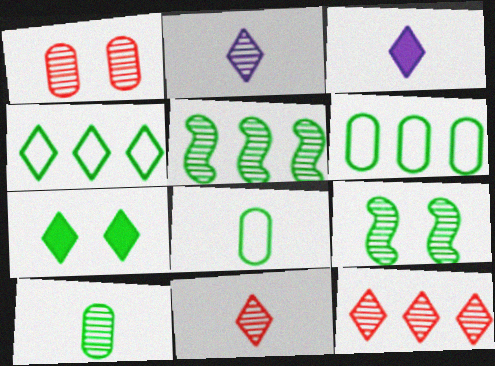[[1, 2, 5], 
[5, 7, 8]]